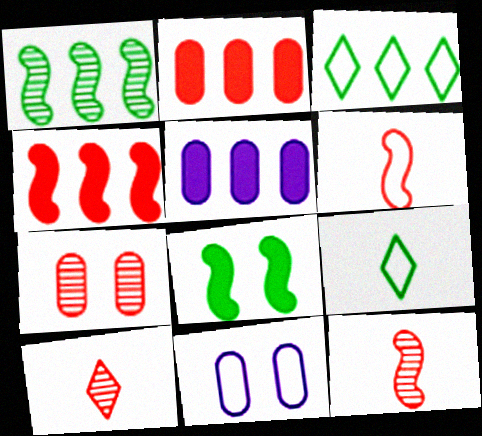[[3, 6, 11]]